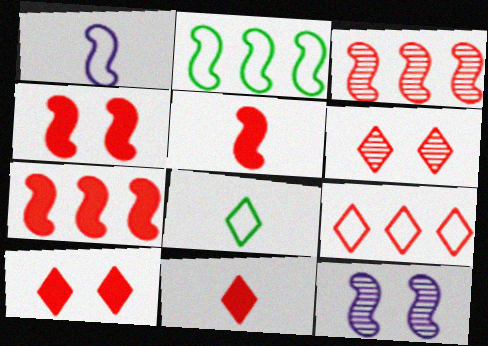[[2, 5, 12], 
[4, 5, 7], 
[6, 9, 11]]